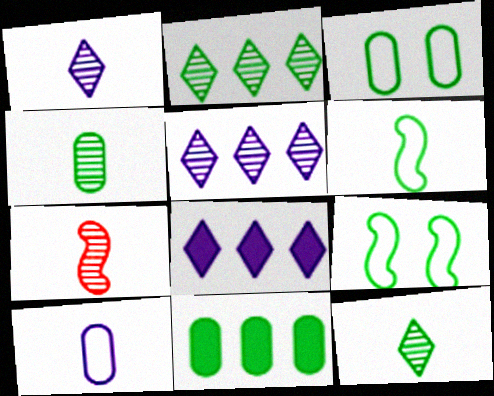[[1, 4, 7], 
[3, 4, 11], 
[3, 7, 8], 
[9, 11, 12]]